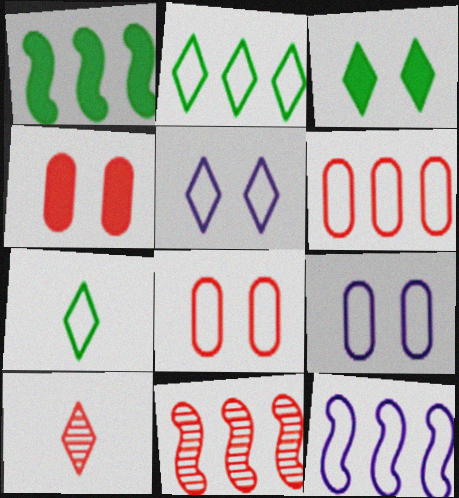[[1, 9, 10], 
[1, 11, 12], 
[2, 6, 12], 
[7, 8, 12]]